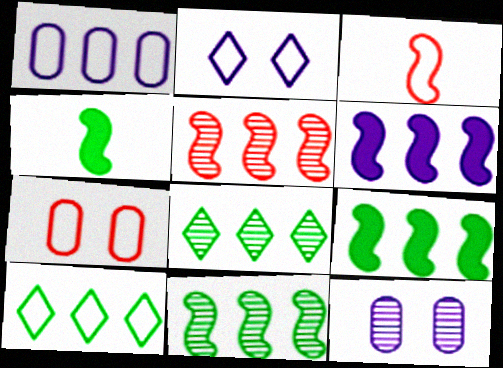[]